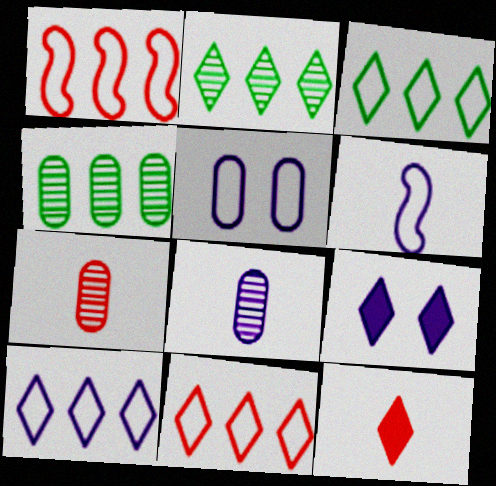[[3, 10, 11], 
[5, 6, 10]]